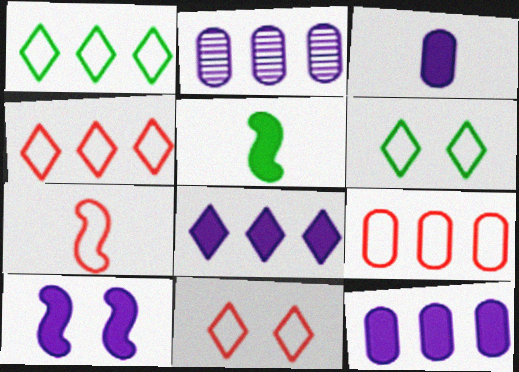[[2, 5, 11], 
[3, 8, 10], 
[7, 9, 11]]